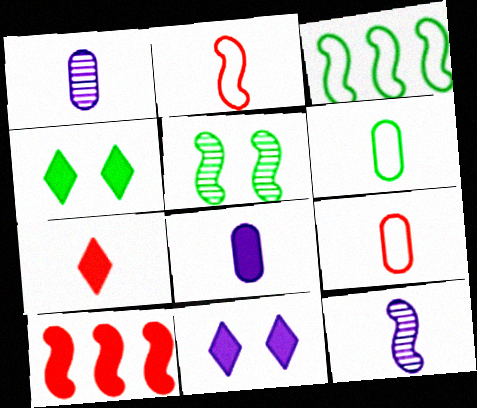[[4, 8, 10], 
[6, 7, 12]]